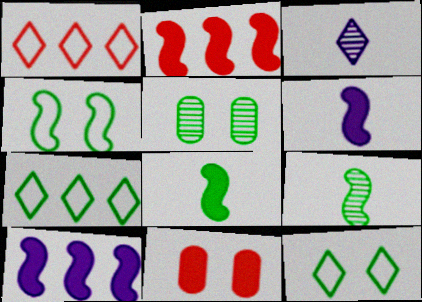[[1, 5, 6], 
[5, 7, 8]]